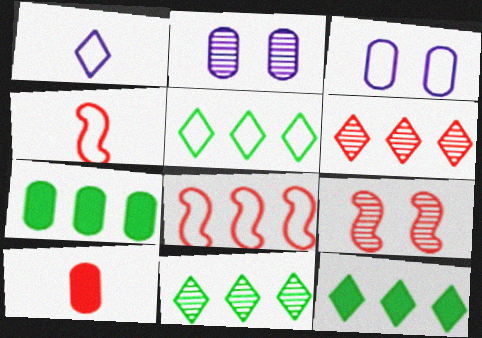[[1, 7, 9], 
[2, 4, 12], 
[3, 4, 5], 
[5, 11, 12]]